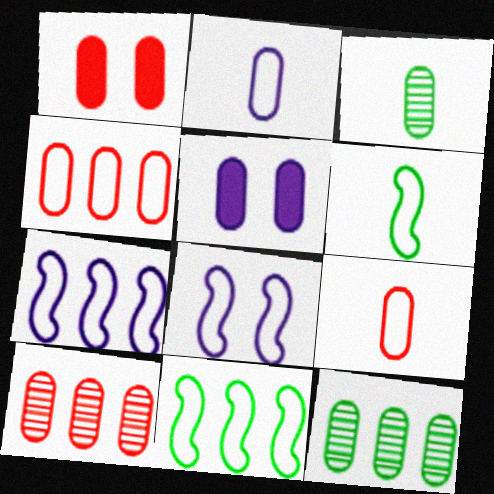[[1, 2, 12], 
[1, 9, 10], 
[3, 4, 5], 
[5, 9, 12]]